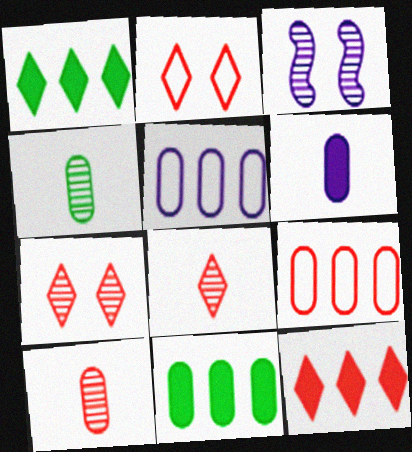[[2, 8, 12]]